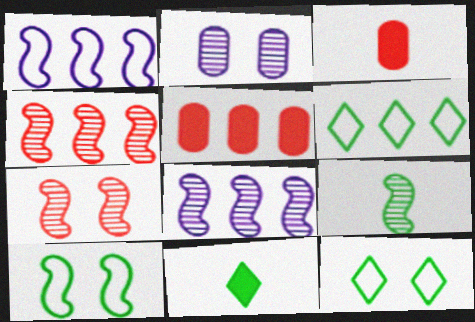[[3, 8, 12], 
[5, 6, 8], 
[7, 8, 9]]